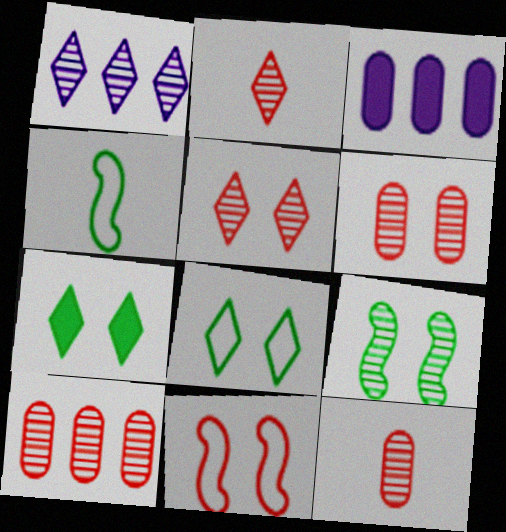[[1, 9, 12], 
[3, 4, 5], 
[6, 10, 12]]